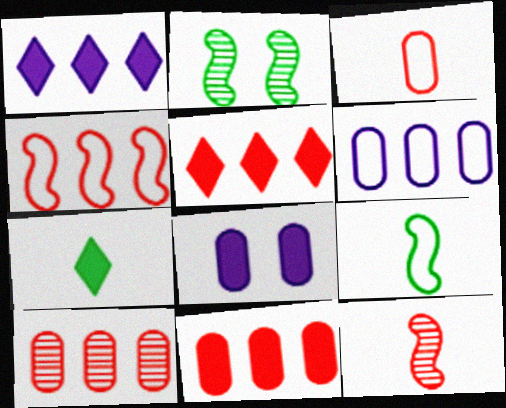[[1, 2, 3], 
[4, 5, 10]]